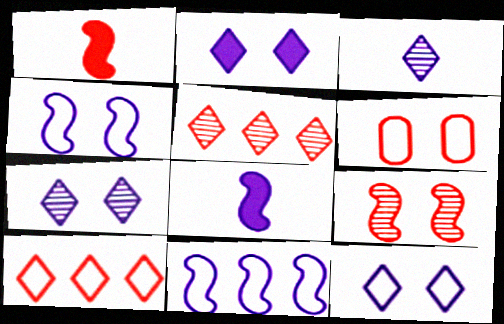[[1, 5, 6], 
[2, 7, 12]]